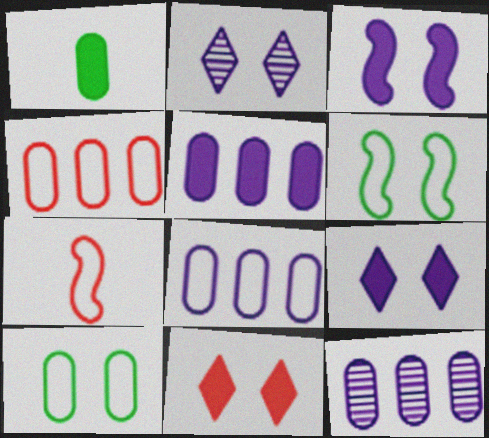[[5, 8, 12]]